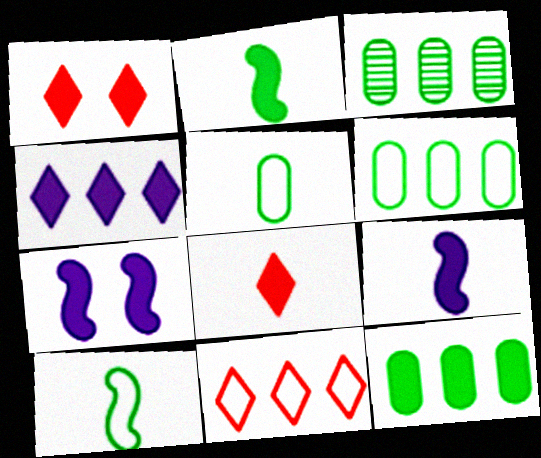[[1, 9, 12], 
[3, 6, 12], 
[7, 8, 12]]